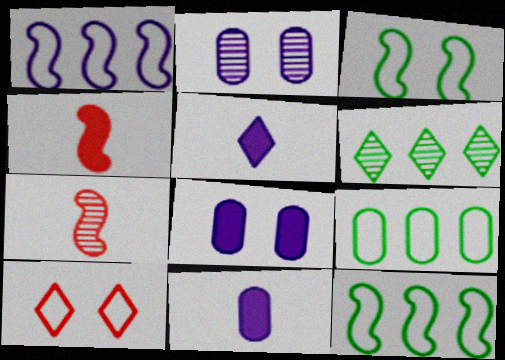[[1, 2, 5], 
[2, 6, 7], 
[5, 6, 10]]